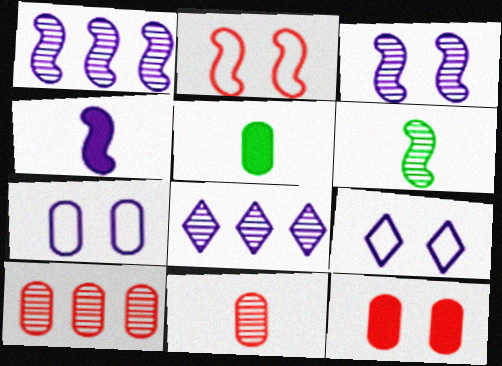[[2, 5, 8], 
[4, 7, 8], 
[5, 7, 10]]